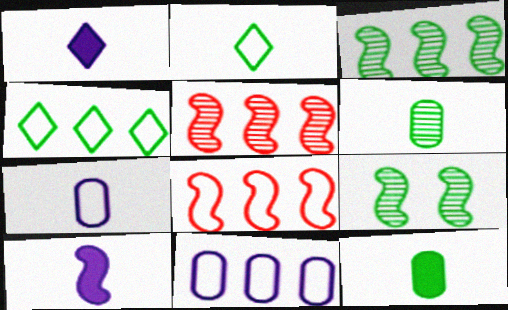[[4, 8, 11], 
[4, 9, 12], 
[8, 9, 10]]